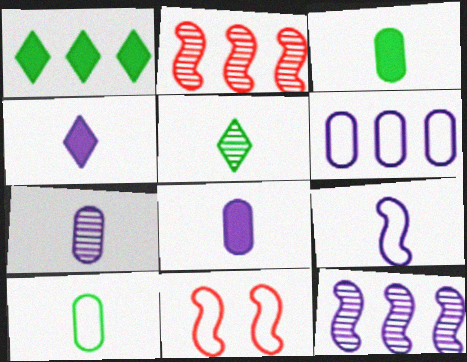[[1, 2, 6], 
[1, 7, 11], 
[4, 7, 9]]